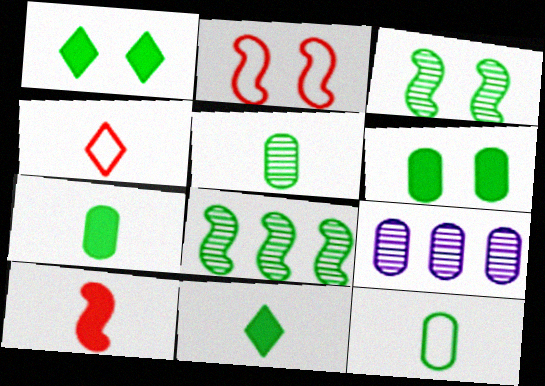[[1, 8, 12], 
[2, 9, 11], 
[5, 7, 12]]